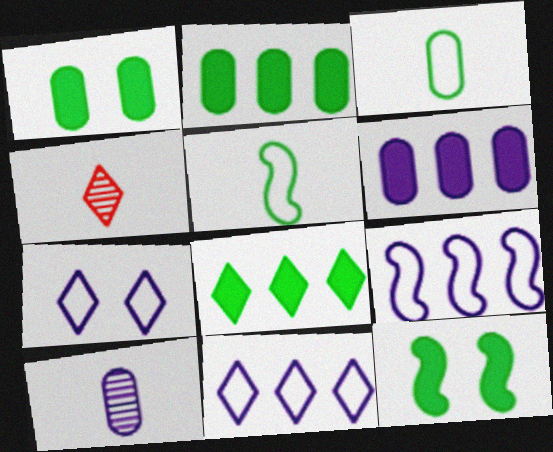[[1, 4, 9], 
[4, 7, 8]]